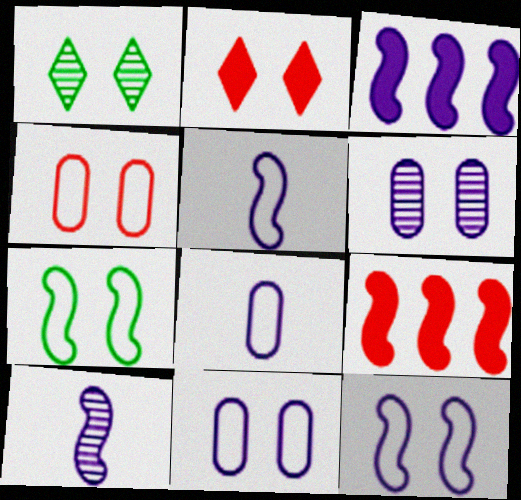[[1, 8, 9], 
[2, 6, 7], 
[3, 10, 12], 
[7, 9, 10]]